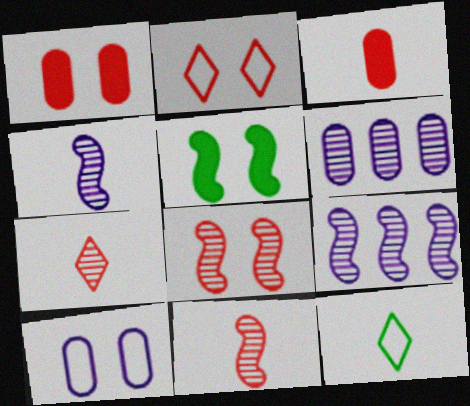[[1, 2, 8], 
[1, 9, 12], 
[3, 4, 12]]